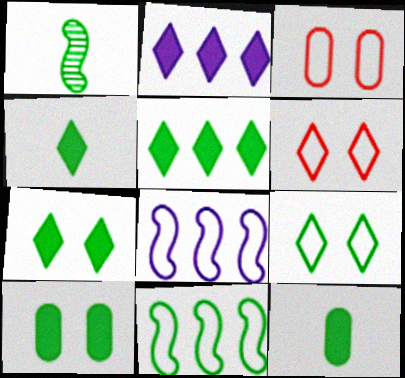[[1, 2, 3], 
[4, 5, 7]]